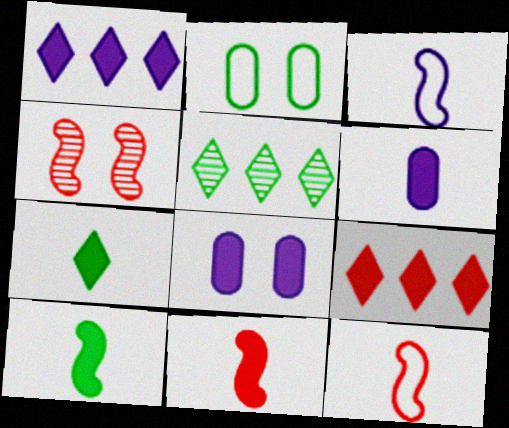[[2, 5, 10], 
[5, 8, 12], 
[6, 7, 11], 
[8, 9, 10]]